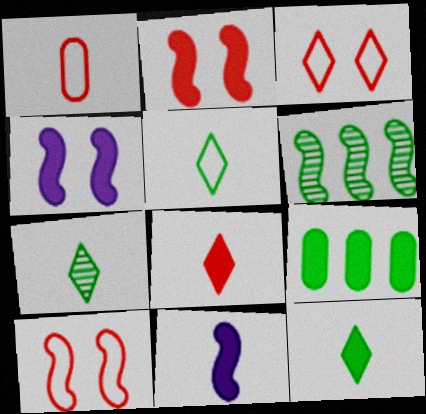[[1, 7, 11], 
[4, 8, 9], 
[5, 7, 12], 
[6, 10, 11]]